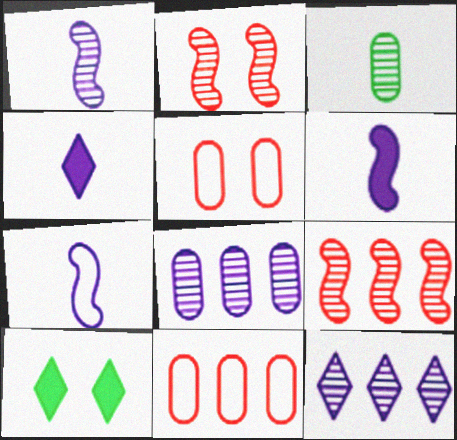[[1, 6, 7], 
[1, 10, 11], 
[2, 3, 12]]